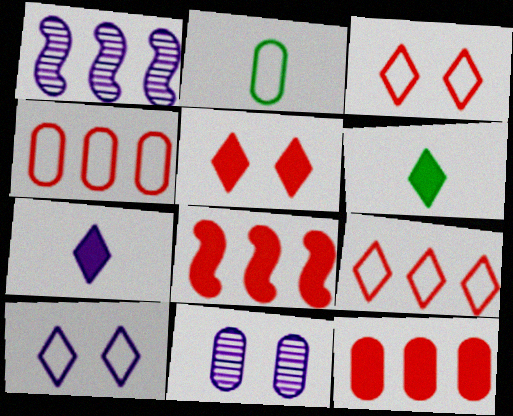[[1, 2, 5], 
[2, 11, 12]]